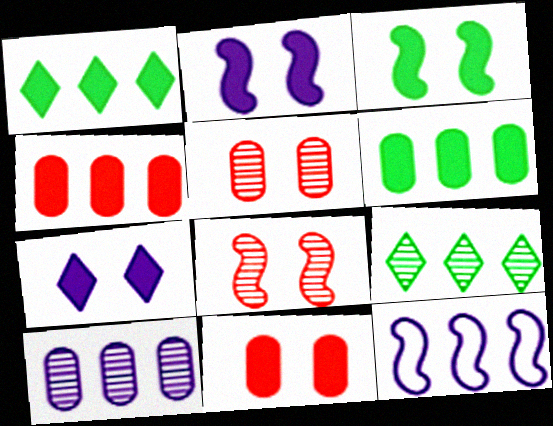[[3, 7, 11], 
[4, 9, 12]]